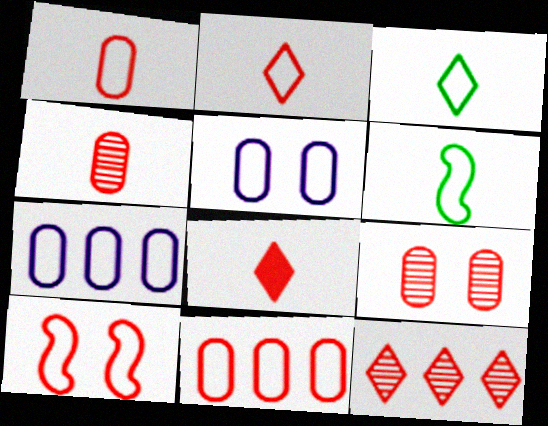[[2, 10, 11], 
[3, 7, 10]]